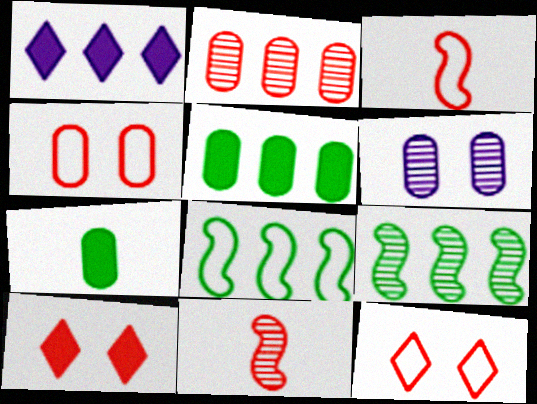[[1, 2, 8], 
[2, 3, 10]]